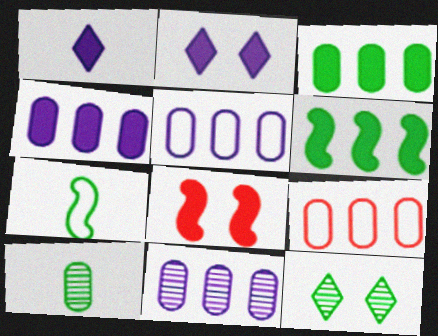[[1, 3, 8], 
[3, 7, 12], 
[3, 9, 11], 
[4, 5, 11]]